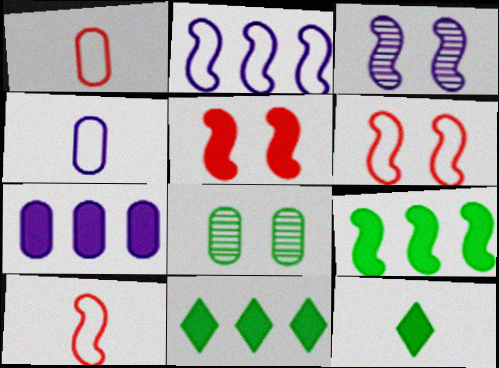[[1, 3, 11], 
[1, 7, 8], 
[3, 9, 10], 
[5, 7, 12]]